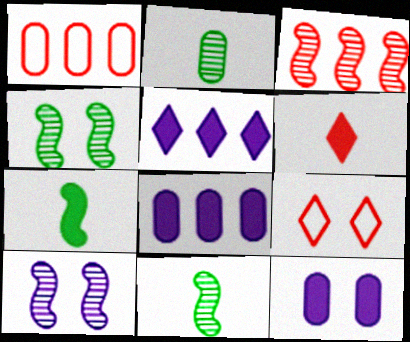[[1, 2, 12], 
[3, 10, 11], 
[4, 9, 12], 
[8, 9, 11]]